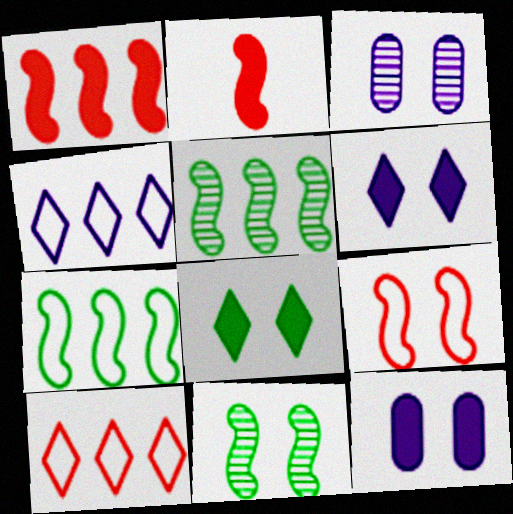[[3, 8, 9]]